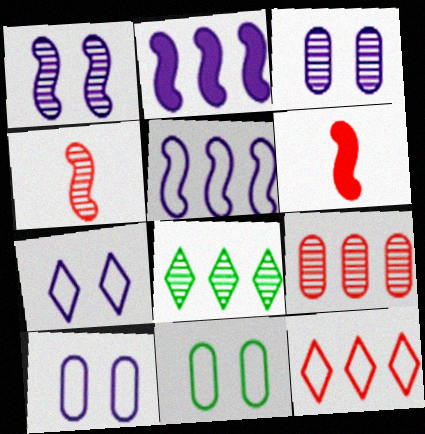[[3, 4, 8], 
[6, 8, 10]]